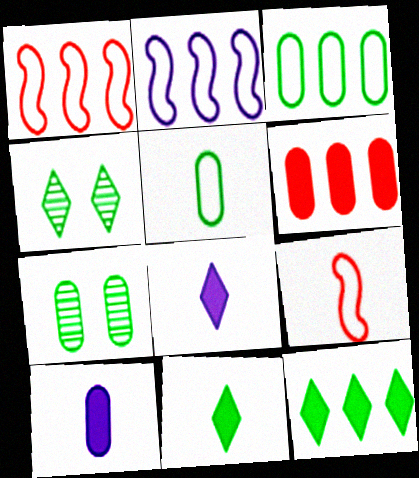[[1, 4, 10], 
[1, 7, 8]]